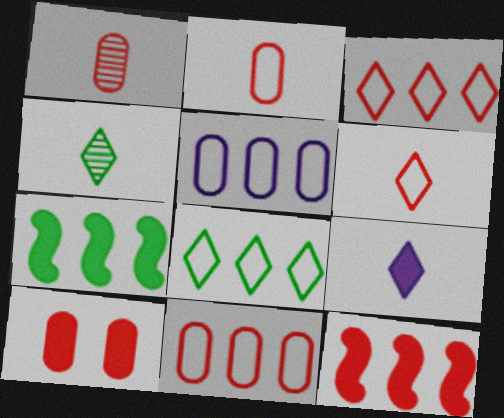[[1, 10, 11], 
[4, 6, 9], 
[7, 9, 10]]